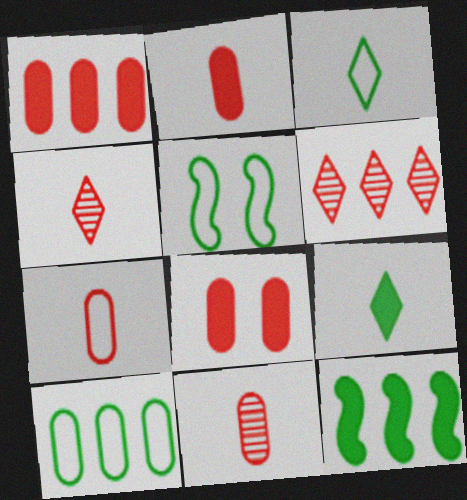[[1, 2, 8], 
[2, 7, 11], 
[3, 5, 10]]